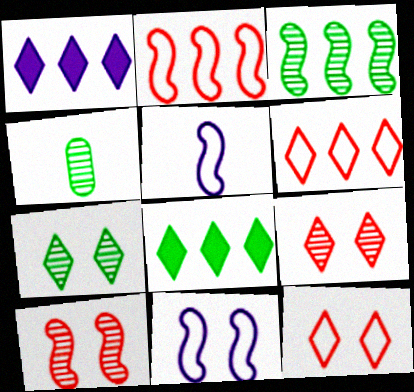[[3, 4, 7]]